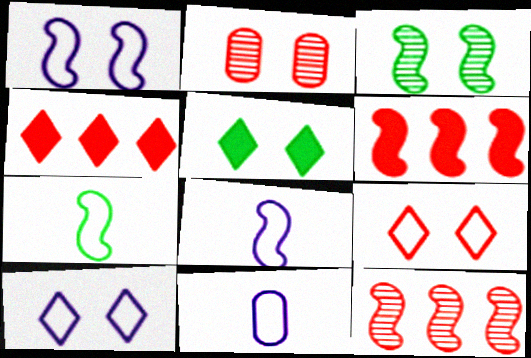[[1, 2, 5], 
[3, 4, 11], 
[3, 6, 8], 
[5, 11, 12]]